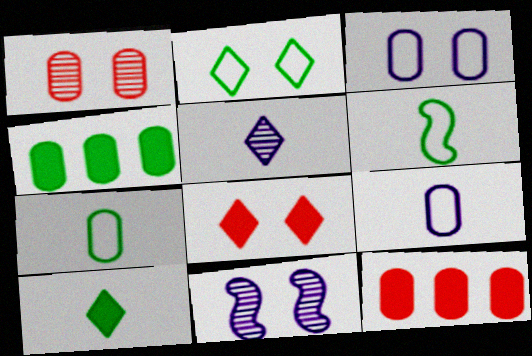[[1, 4, 9]]